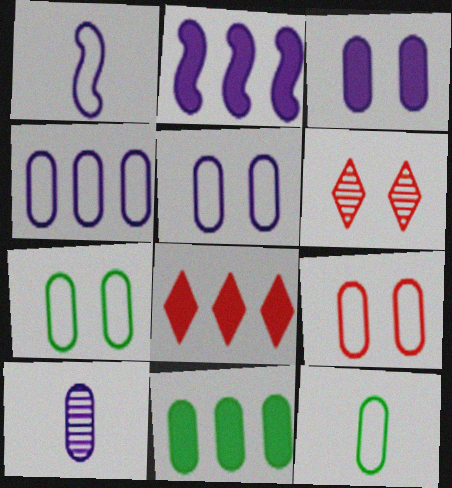[[1, 6, 11], 
[2, 6, 12], 
[2, 8, 11], 
[3, 4, 10], 
[4, 9, 12], 
[5, 7, 9], 
[9, 10, 11]]